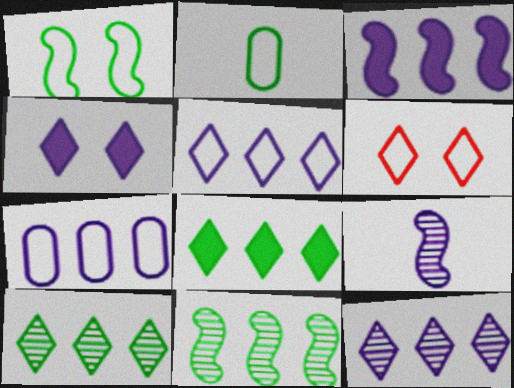[[3, 7, 12], 
[4, 7, 9]]